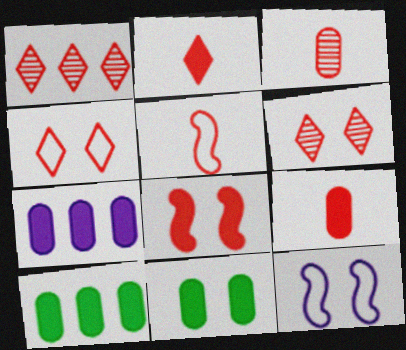[[1, 2, 4], 
[2, 3, 5], 
[6, 11, 12], 
[7, 9, 11]]